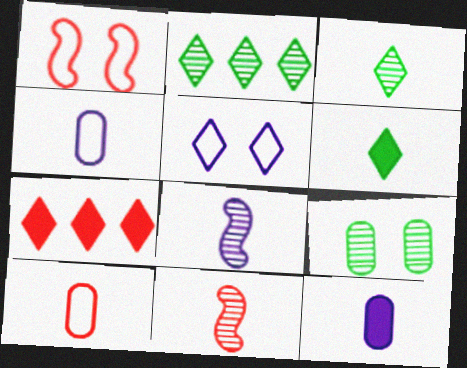[[1, 2, 12], 
[3, 5, 7], 
[4, 6, 11], 
[6, 8, 10]]